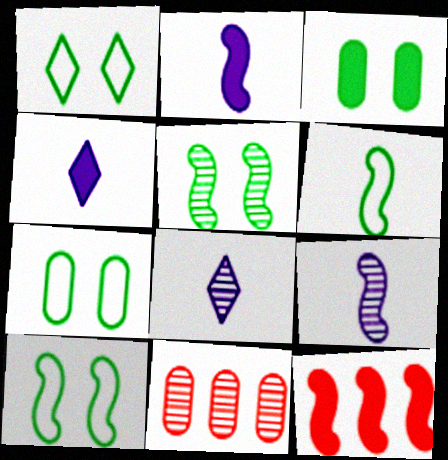[[1, 2, 11], 
[1, 3, 5], 
[1, 7, 10], 
[3, 4, 12], 
[4, 10, 11], 
[5, 8, 11], 
[7, 8, 12], 
[9, 10, 12]]